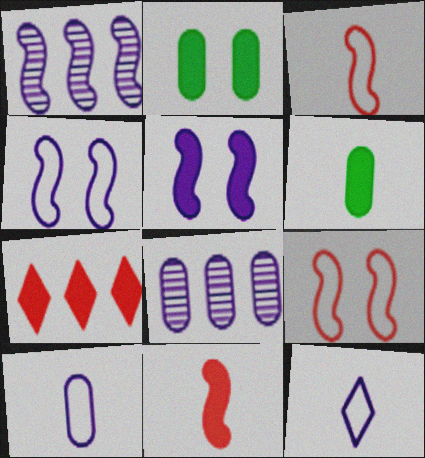[[5, 6, 7], 
[5, 8, 12]]